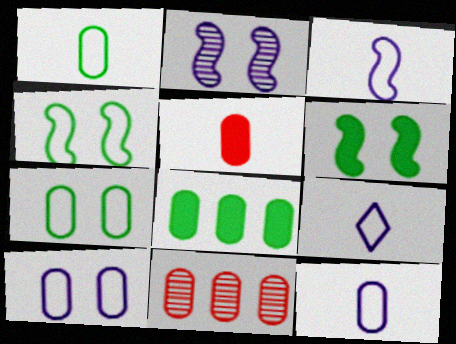[[3, 9, 12], 
[6, 9, 11]]